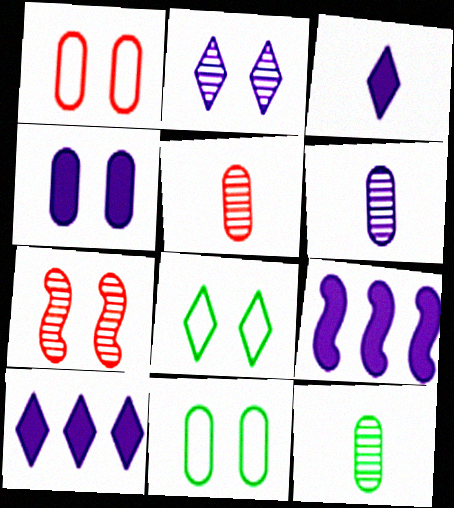[[3, 4, 9], 
[4, 7, 8], 
[5, 6, 12], 
[5, 8, 9]]